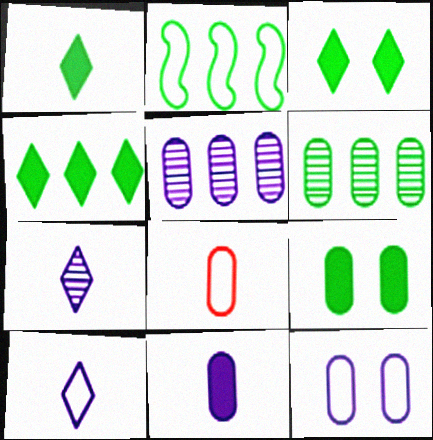[[1, 3, 4], 
[2, 4, 6], 
[5, 8, 9], 
[5, 11, 12]]